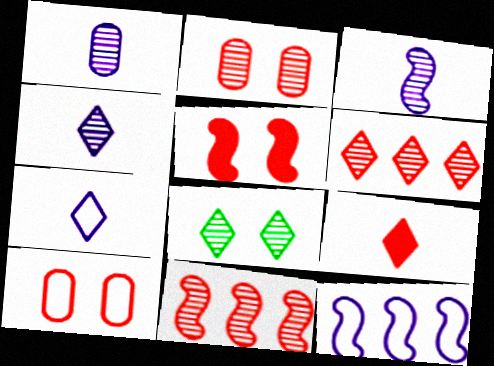[[1, 3, 4], 
[1, 8, 11], 
[4, 6, 8], 
[9, 10, 11]]